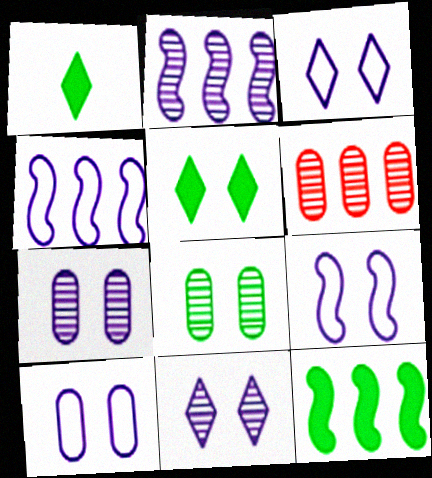[[1, 6, 9], 
[3, 9, 10]]